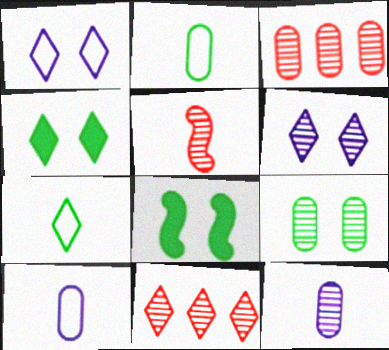[[3, 9, 12], 
[8, 10, 11]]